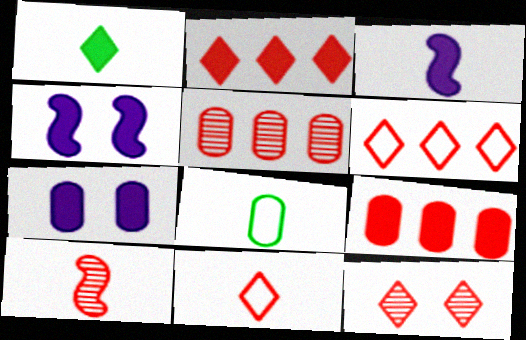[[1, 4, 9], 
[2, 11, 12], 
[5, 7, 8], 
[5, 10, 12]]